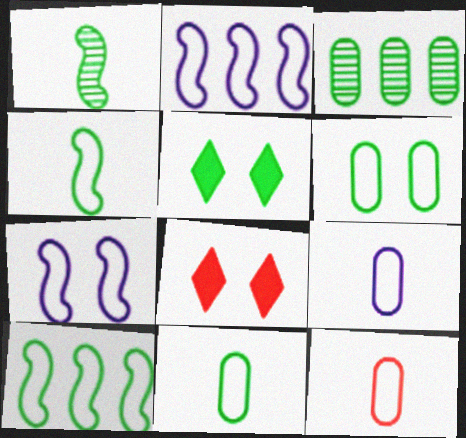[[3, 4, 5], 
[9, 11, 12]]